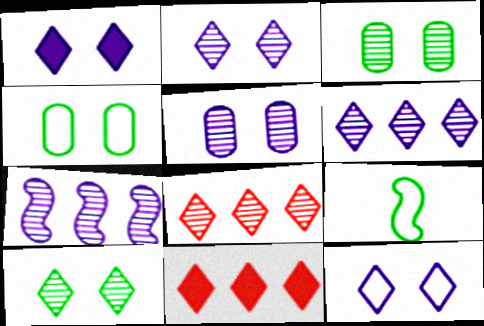[[1, 2, 12], 
[5, 9, 11]]